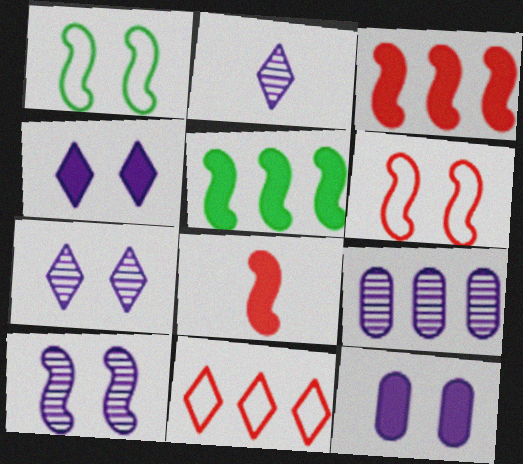[[2, 9, 10], 
[5, 9, 11]]